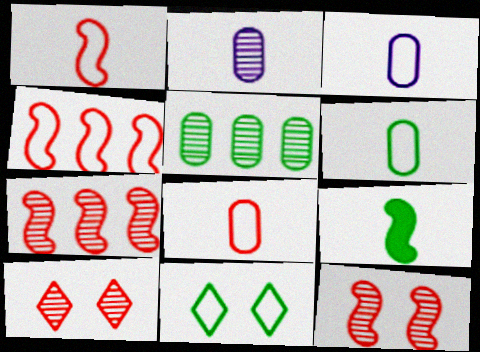[[3, 4, 11], 
[3, 6, 8], 
[5, 9, 11]]